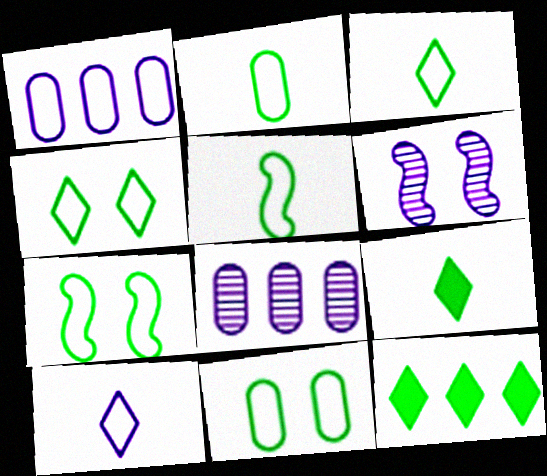[[2, 3, 5], 
[4, 7, 11]]